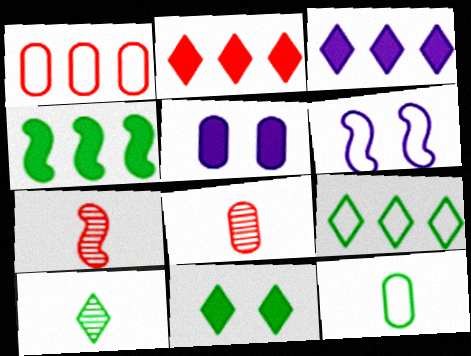[[4, 6, 7], 
[5, 7, 9], 
[9, 10, 11]]